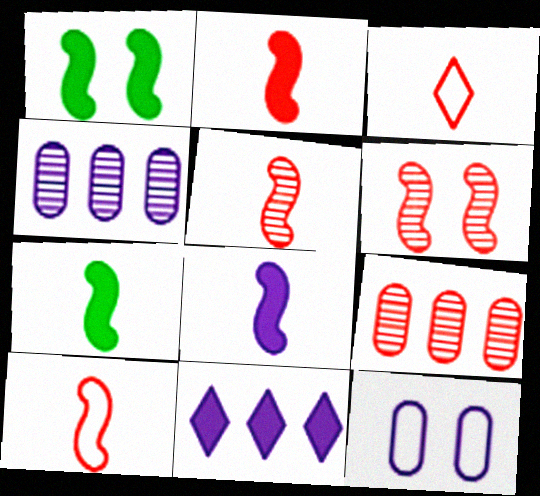[[1, 3, 4], 
[2, 5, 10], 
[2, 7, 8]]